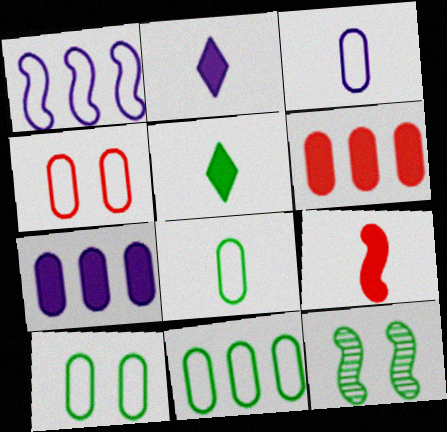[[1, 9, 12], 
[3, 4, 11], 
[5, 11, 12], 
[8, 10, 11]]